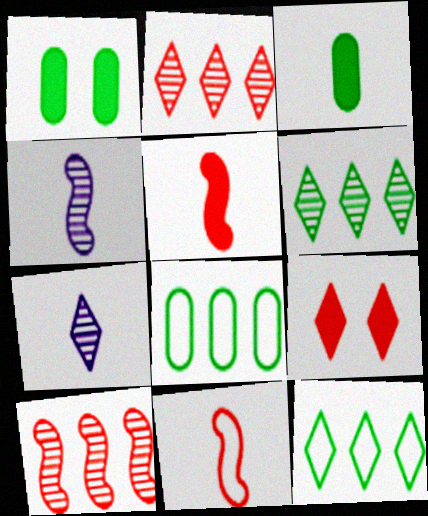[[3, 7, 11], 
[4, 8, 9], 
[7, 9, 12]]